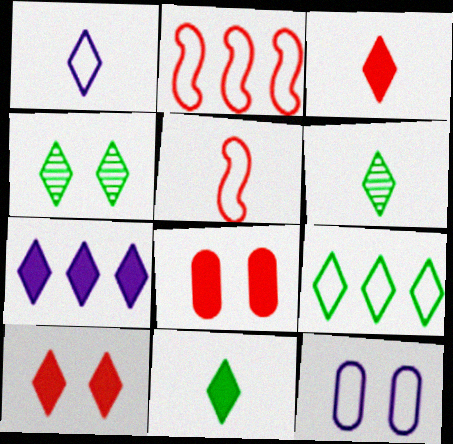[[1, 3, 6], 
[4, 9, 11], 
[5, 9, 12], 
[7, 10, 11]]